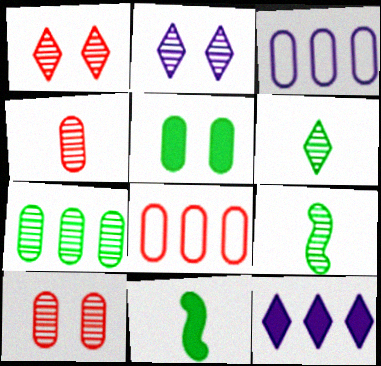[[1, 3, 11], 
[2, 8, 11], 
[3, 4, 5]]